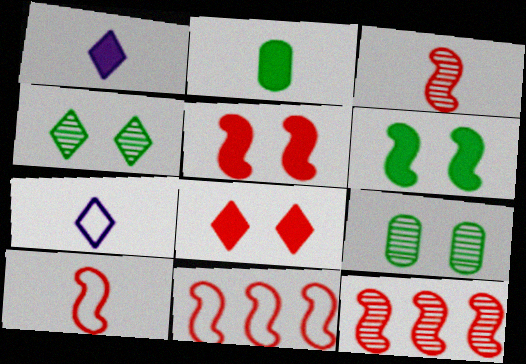[[1, 9, 11], 
[2, 3, 7], 
[3, 5, 11], 
[5, 10, 12]]